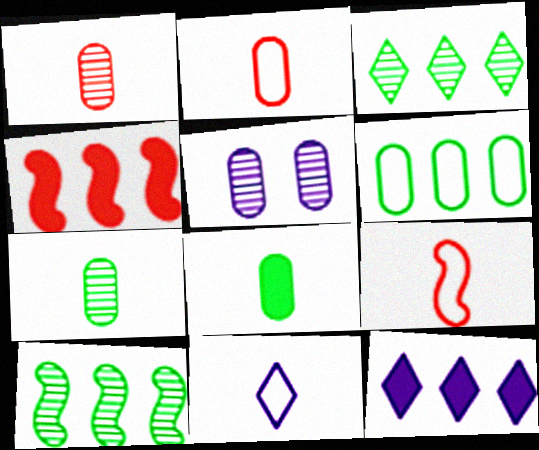[]